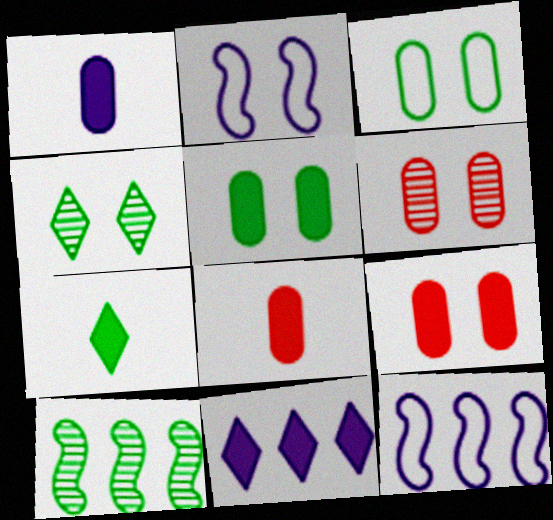[[2, 4, 9], 
[3, 7, 10], 
[4, 8, 12], 
[6, 7, 12]]